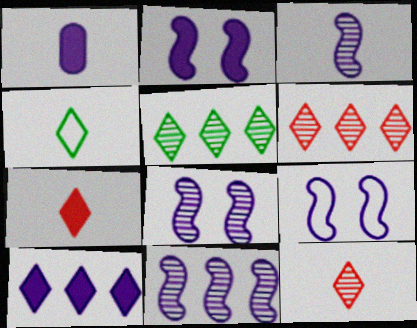[[1, 2, 10], 
[2, 8, 9], 
[3, 8, 11]]